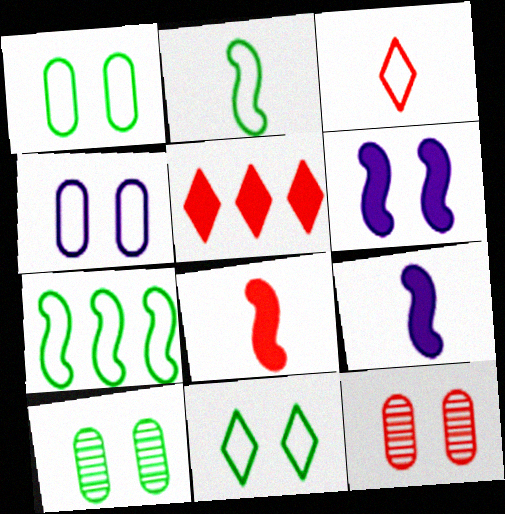[[3, 4, 7], 
[6, 11, 12]]